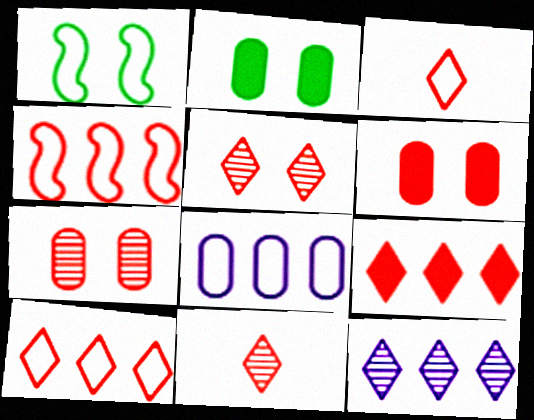[[1, 3, 8], 
[3, 5, 9], 
[4, 6, 11]]